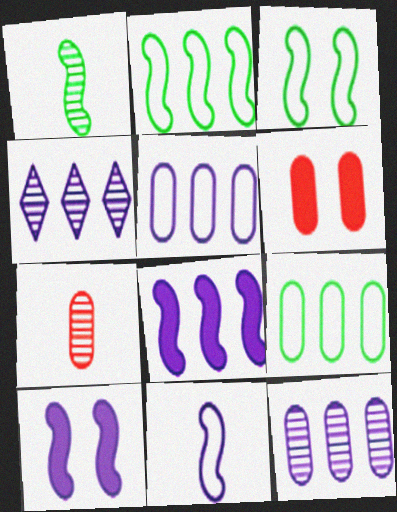[[4, 5, 8]]